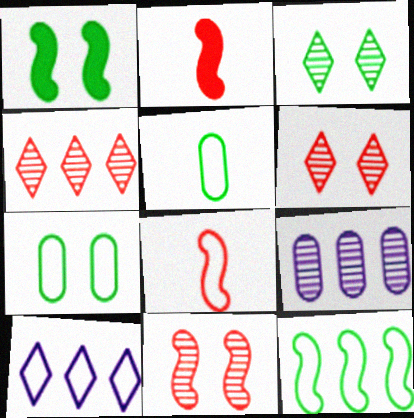[[1, 3, 7], 
[7, 8, 10]]